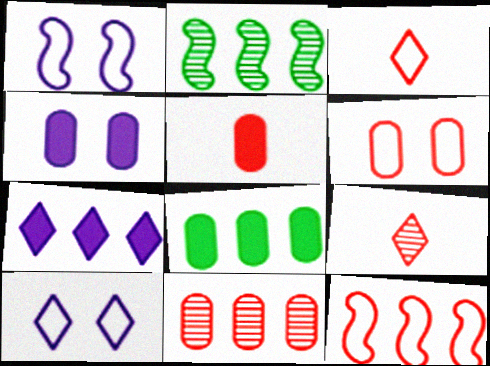[[1, 8, 9], 
[2, 3, 4], 
[2, 5, 10], 
[3, 6, 12], 
[4, 5, 8], 
[5, 6, 11]]